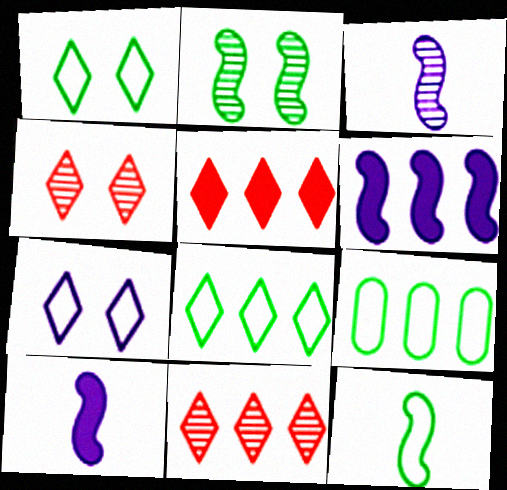[[1, 9, 12], 
[4, 9, 10], 
[6, 9, 11]]